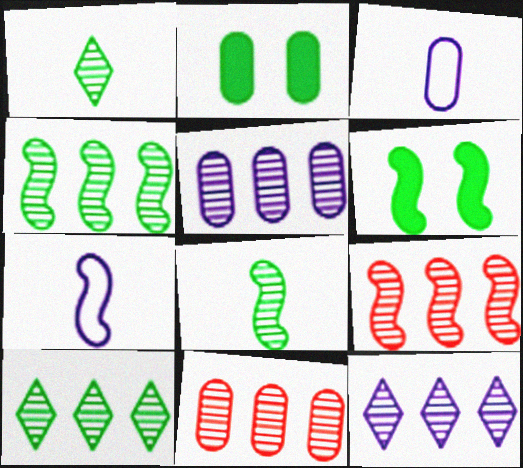[[2, 3, 11], 
[4, 11, 12], 
[5, 9, 10], 
[6, 7, 9]]